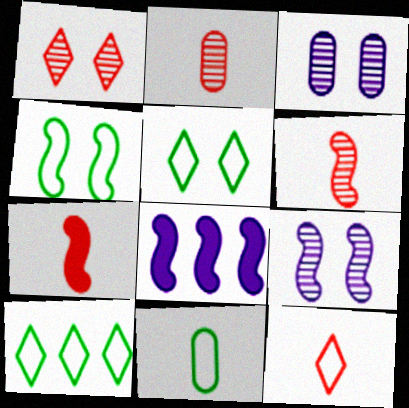[[1, 8, 11], 
[2, 5, 8], 
[2, 7, 12], 
[3, 7, 10], 
[4, 6, 8], 
[4, 10, 11]]